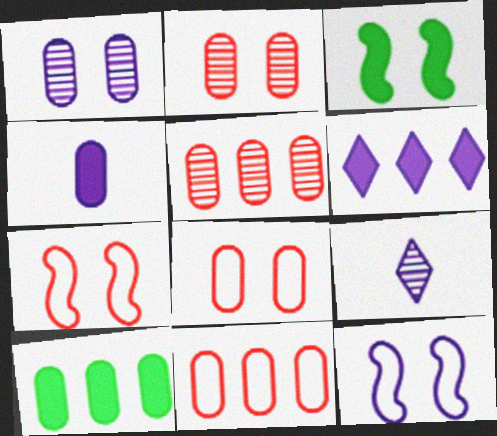[[3, 9, 11], 
[7, 9, 10]]